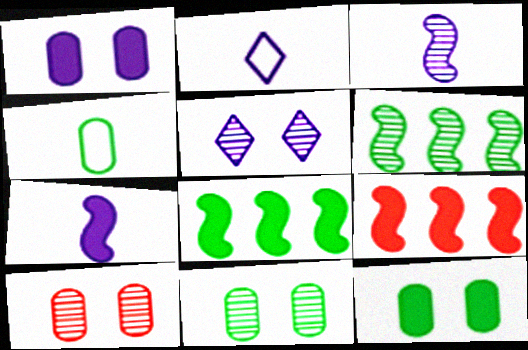[[2, 8, 10], 
[2, 9, 11], 
[4, 5, 9]]